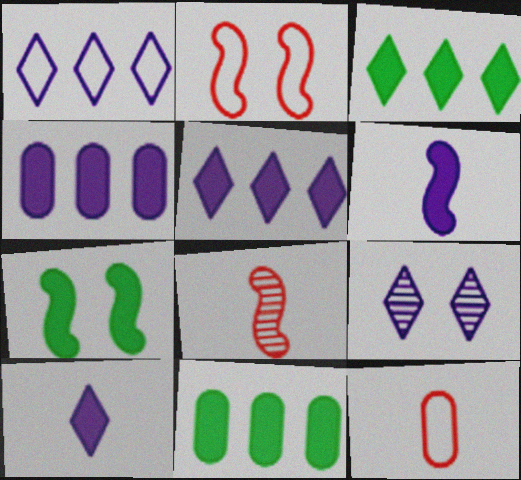[[1, 9, 10]]